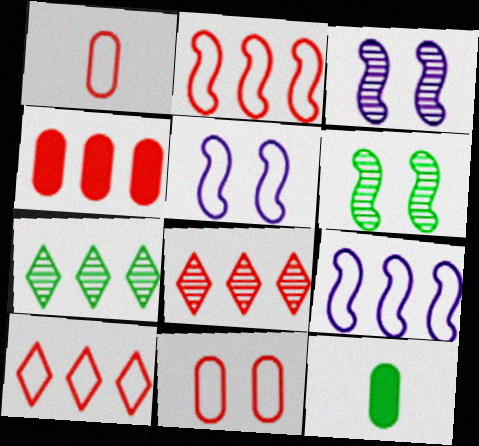[[2, 4, 8], 
[3, 10, 12], 
[4, 7, 9], 
[5, 8, 12]]